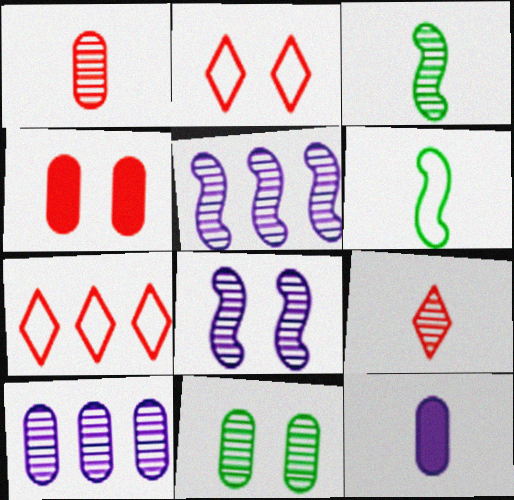[[1, 10, 11], 
[5, 9, 11], 
[6, 9, 12]]